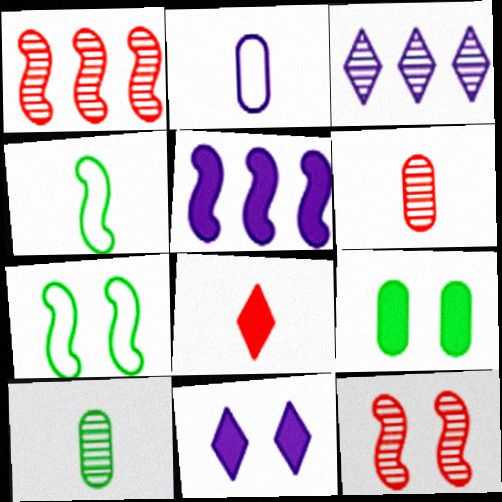[[3, 10, 12], 
[4, 5, 12], 
[5, 8, 9]]